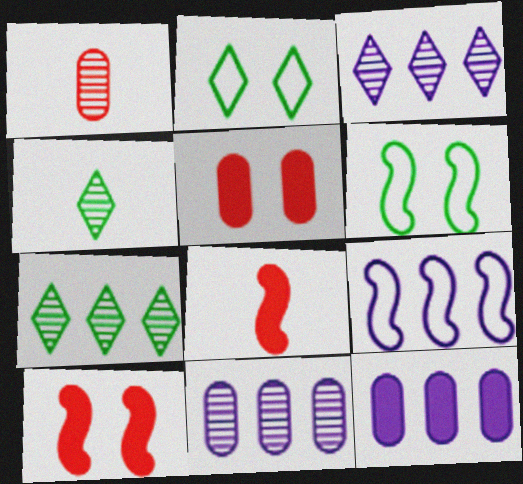[[2, 8, 11], 
[3, 9, 12], 
[4, 5, 9]]